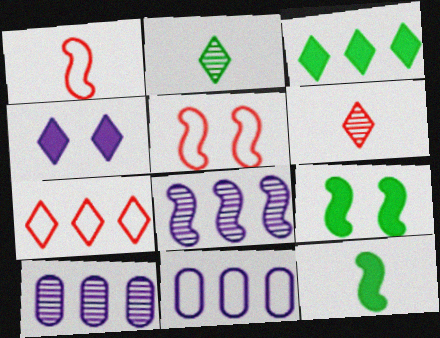[[1, 8, 9], 
[2, 4, 7], 
[5, 8, 12], 
[6, 9, 11]]